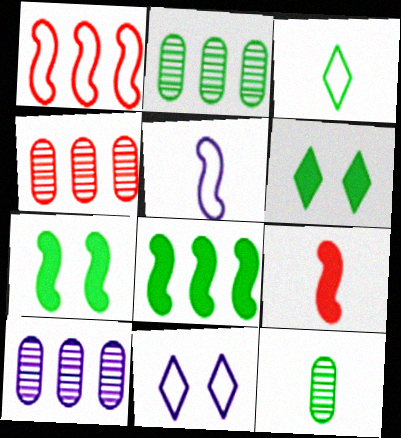[[2, 3, 7], 
[2, 4, 10], 
[2, 9, 11], 
[4, 5, 6]]